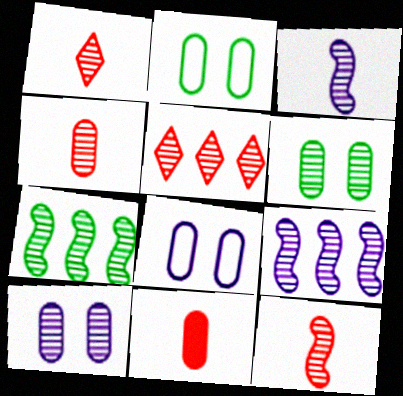[[1, 4, 12], 
[1, 6, 9], 
[1, 7, 10], 
[3, 5, 6]]